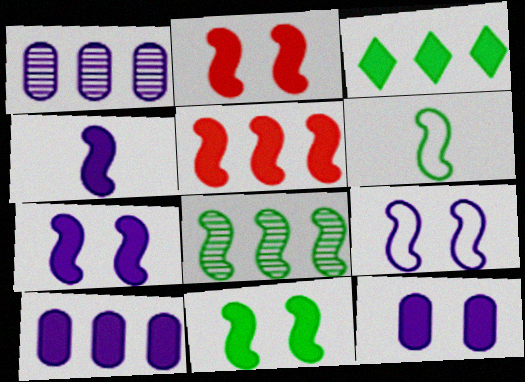[[2, 7, 11], 
[3, 5, 10], 
[4, 5, 11], 
[6, 8, 11]]